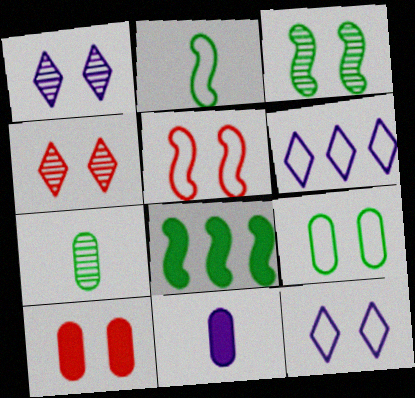[[2, 3, 8], 
[3, 10, 12], 
[4, 5, 10], 
[5, 9, 12]]